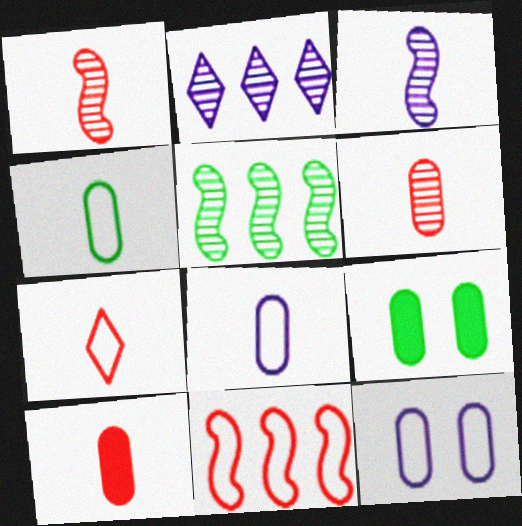[[1, 7, 10]]